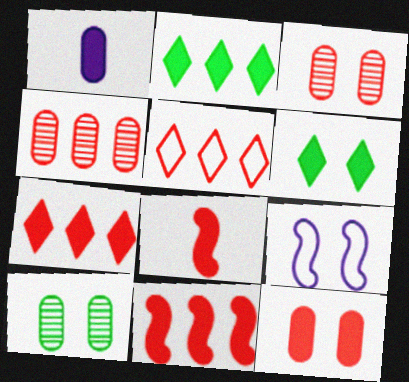[[1, 6, 11], 
[3, 5, 8], 
[3, 6, 9], 
[4, 5, 11], 
[7, 8, 12]]